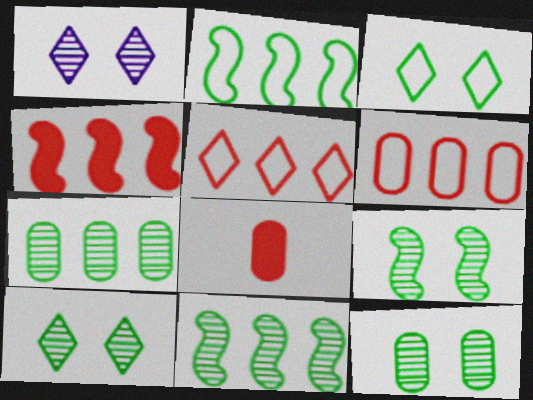[[1, 2, 8], 
[9, 10, 12]]